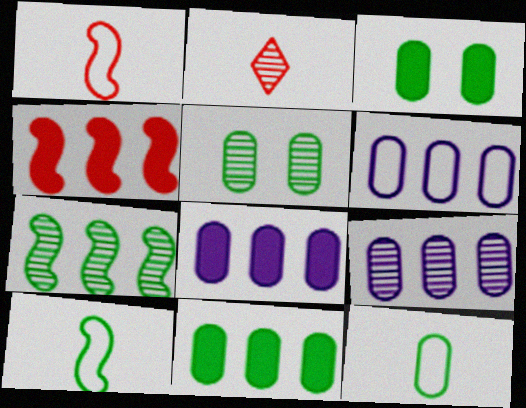[[5, 11, 12], 
[6, 8, 9]]